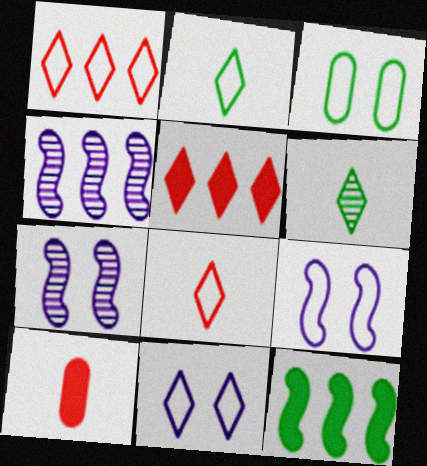[[1, 2, 11], 
[3, 6, 12], 
[5, 6, 11]]